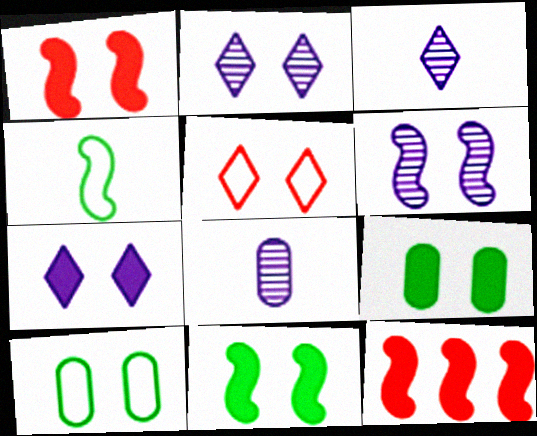[[1, 2, 10], 
[1, 7, 9], 
[3, 10, 12], 
[4, 6, 12], 
[5, 6, 9]]